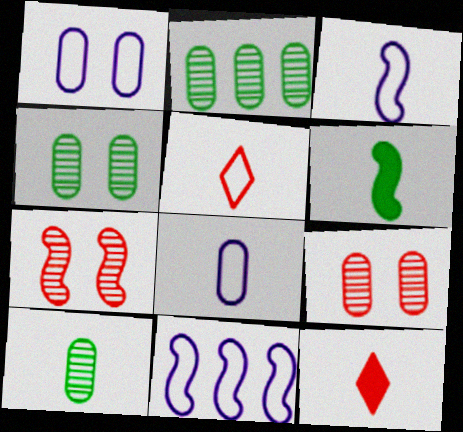[[2, 4, 10], 
[3, 10, 12], 
[4, 11, 12], 
[6, 7, 11]]